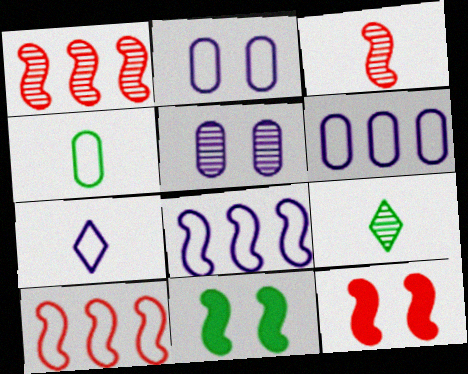[[1, 5, 9], 
[2, 7, 8], 
[3, 8, 11], 
[3, 10, 12], 
[6, 9, 12]]